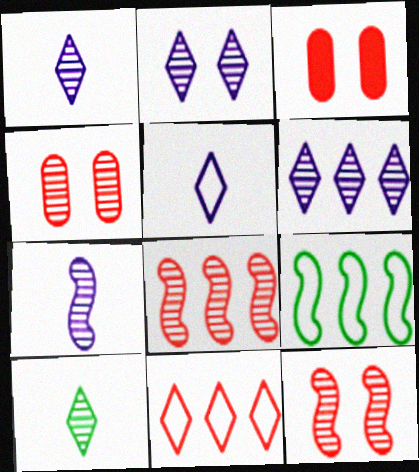[[1, 2, 6], 
[1, 3, 9]]